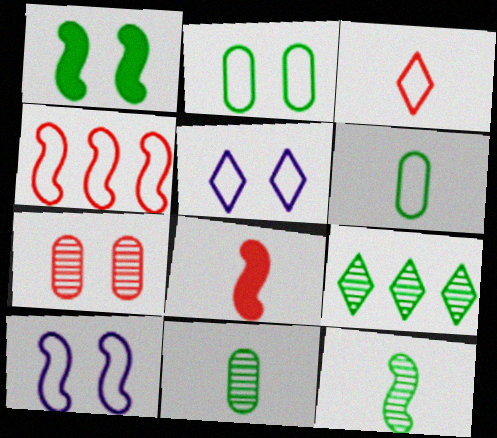[[1, 5, 7], 
[1, 6, 9], 
[4, 5, 6]]